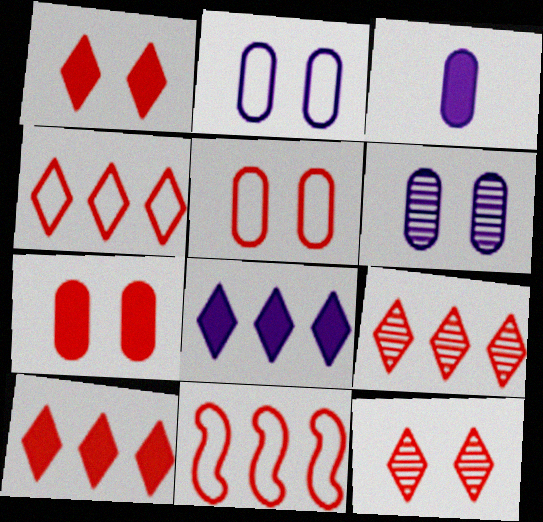[[4, 9, 10]]